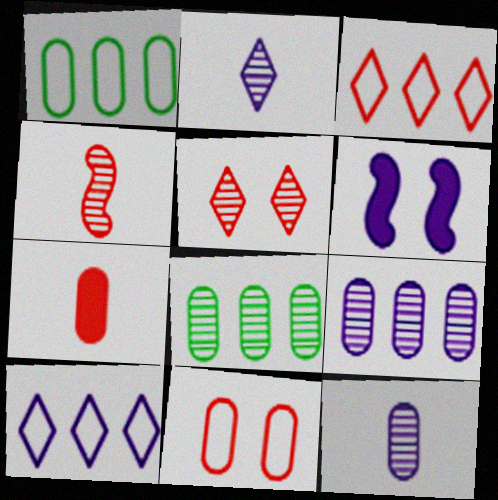[[6, 10, 12]]